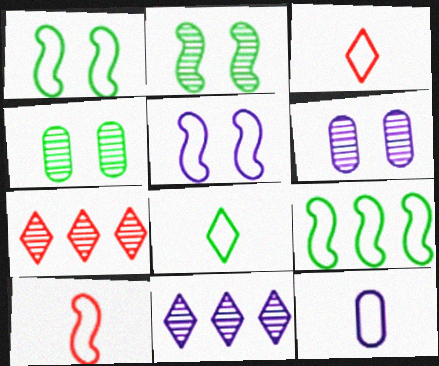[[5, 9, 10], 
[8, 10, 12]]